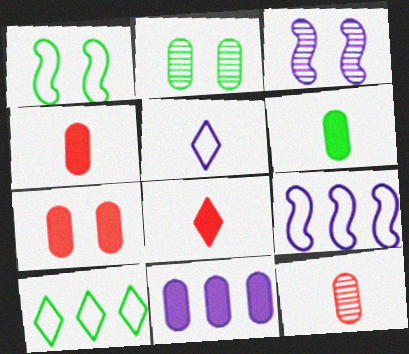[[2, 8, 9], 
[3, 4, 10], 
[3, 5, 11], 
[6, 7, 11]]